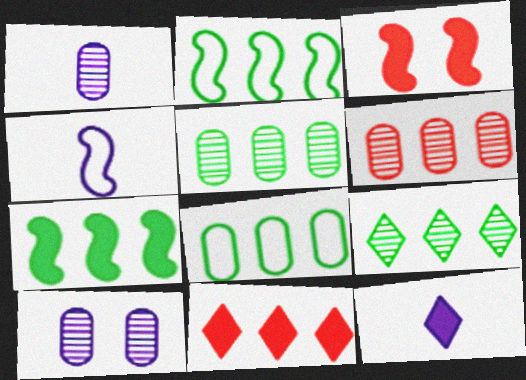[[1, 4, 12], 
[7, 8, 9]]